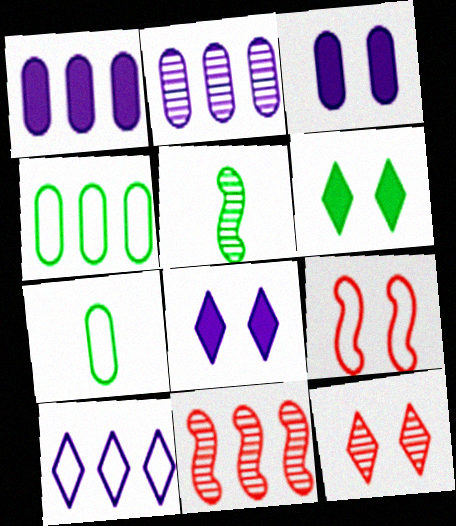[[2, 5, 12], 
[4, 5, 6], 
[7, 8, 11], 
[7, 9, 10]]